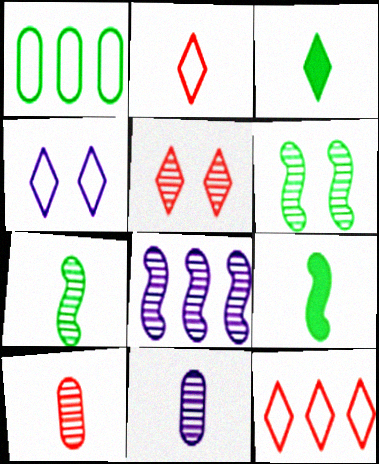[[1, 3, 6], 
[2, 9, 11]]